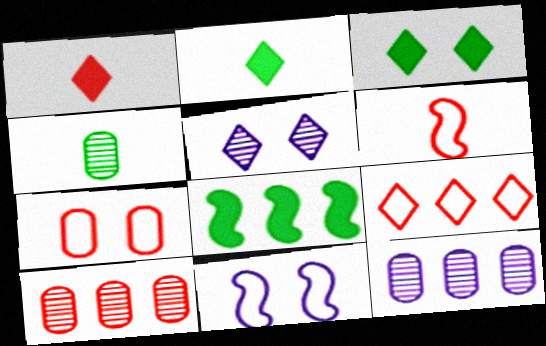[[2, 5, 9], 
[2, 10, 11], 
[3, 6, 12], 
[6, 7, 9], 
[8, 9, 12]]